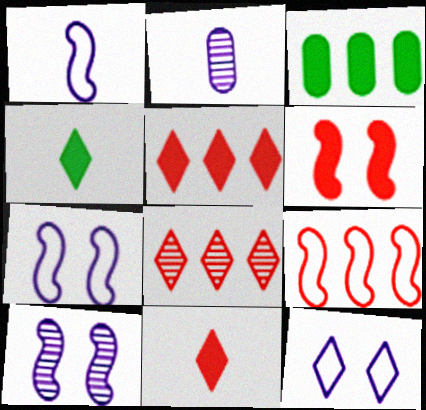[[4, 8, 12]]